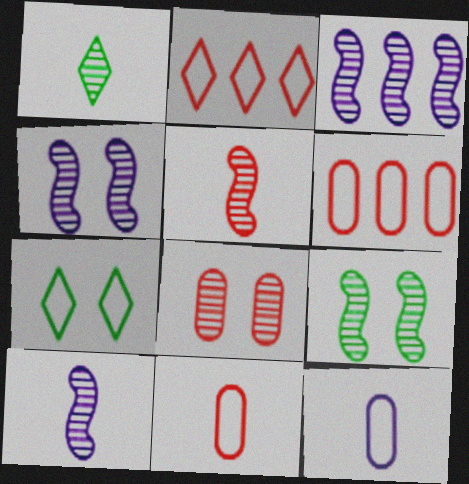[[1, 3, 8], 
[3, 4, 10], 
[3, 5, 9]]